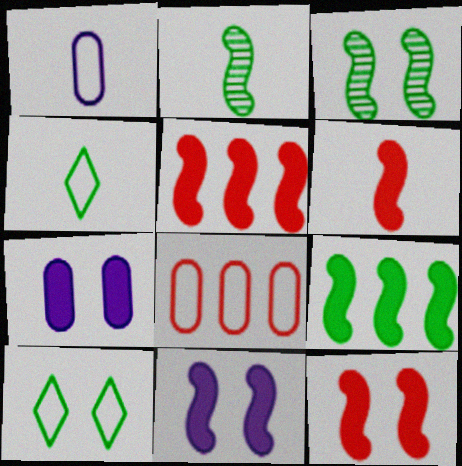[[5, 6, 12], 
[6, 9, 11]]